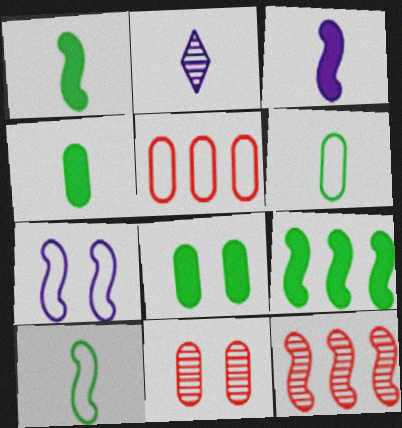[[1, 7, 12]]